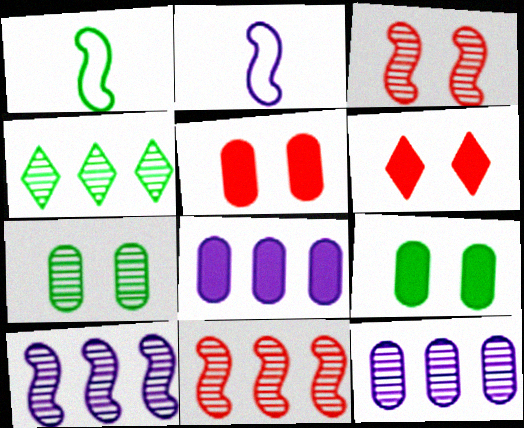[[1, 4, 9], 
[1, 6, 12], 
[2, 4, 5], 
[4, 11, 12]]